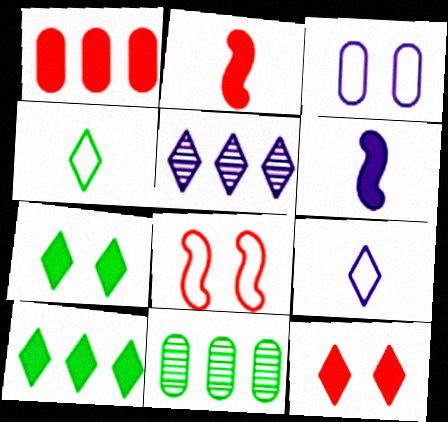[[1, 2, 12], 
[1, 6, 7], 
[3, 5, 6], 
[4, 5, 12]]